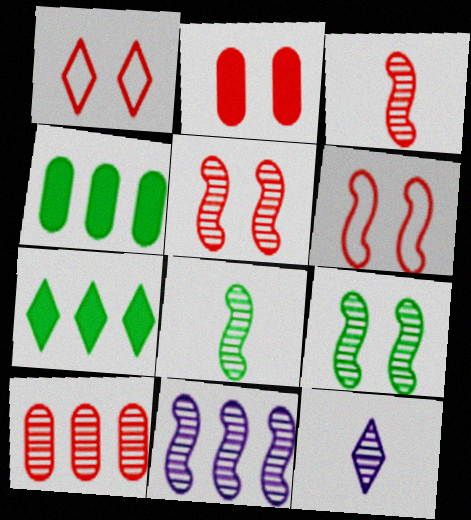[[1, 2, 5], 
[1, 7, 12], 
[3, 9, 11], 
[4, 6, 12], 
[5, 8, 11], 
[9, 10, 12]]